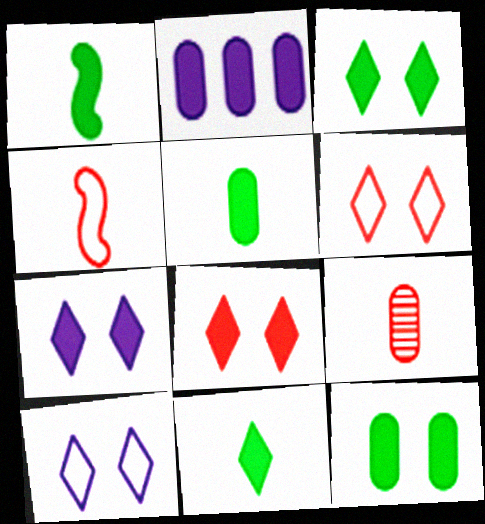[[1, 2, 8], 
[1, 5, 11], 
[3, 7, 8]]